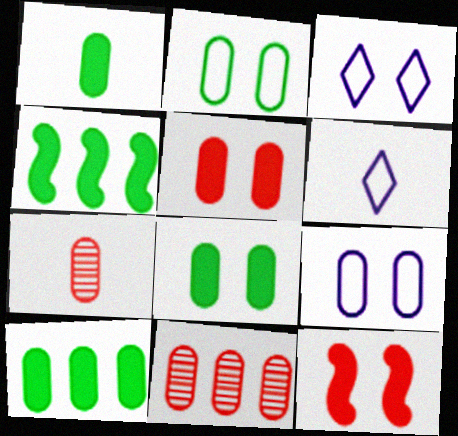[[1, 8, 10], 
[1, 9, 11], 
[3, 4, 7], 
[7, 9, 10]]